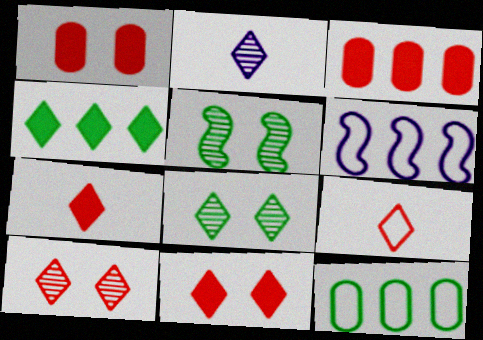[]